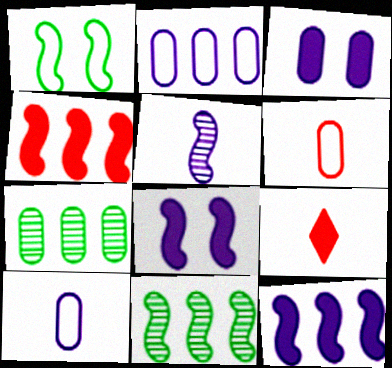[[1, 4, 5], 
[3, 6, 7]]